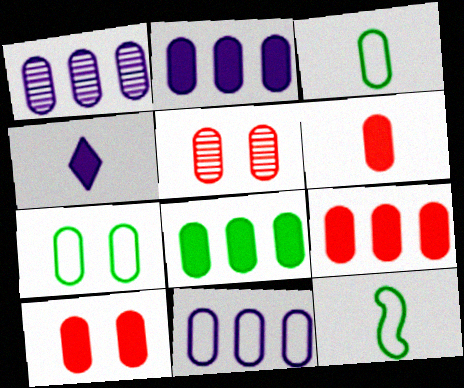[[1, 2, 11], 
[1, 3, 10], 
[1, 6, 7], 
[2, 3, 5], 
[2, 8, 9], 
[6, 9, 10]]